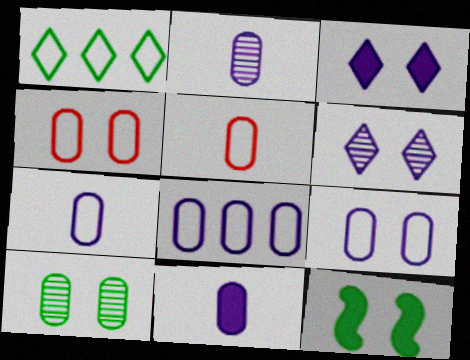[[2, 7, 11], 
[4, 6, 12], 
[7, 8, 9]]